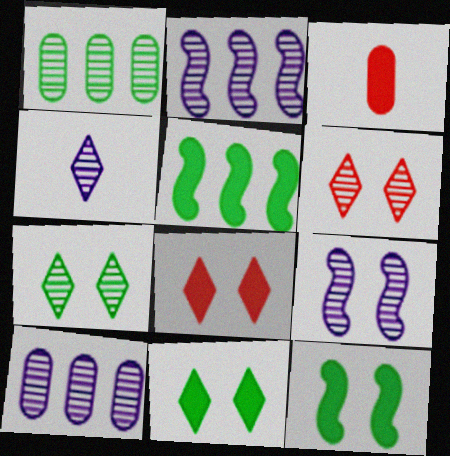[[4, 9, 10]]